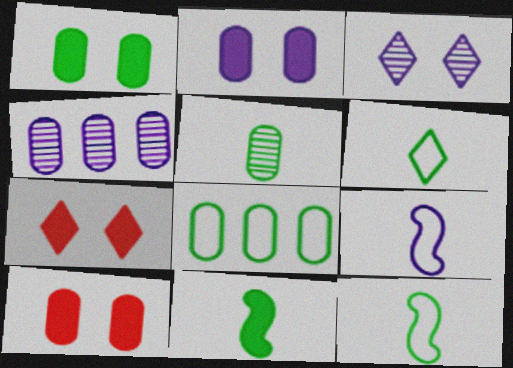[[1, 2, 10], 
[1, 5, 8], 
[4, 7, 12], 
[5, 6, 11]]